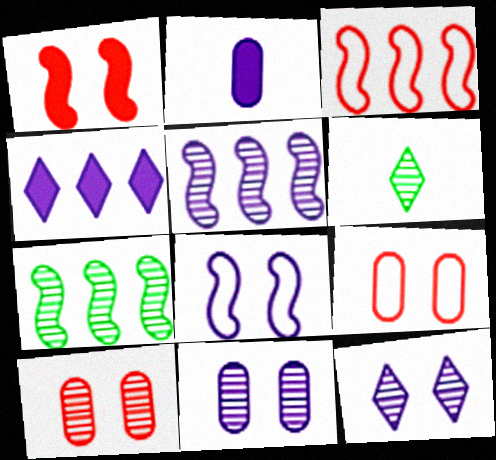[[5, 6, 10]]